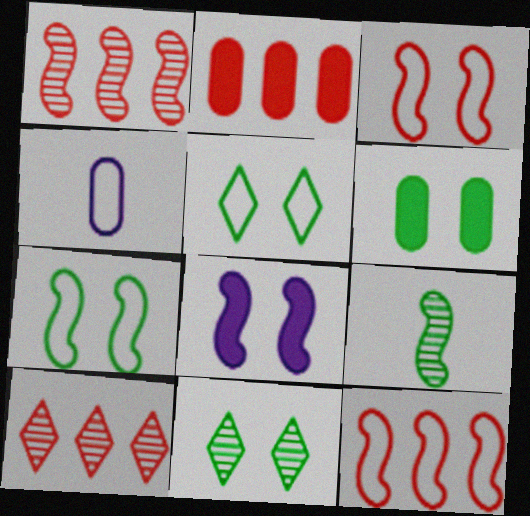[[2, 10, 12], 
[4, 5, 12], 
[6, 7, 11], 
[8, 9, 12]]